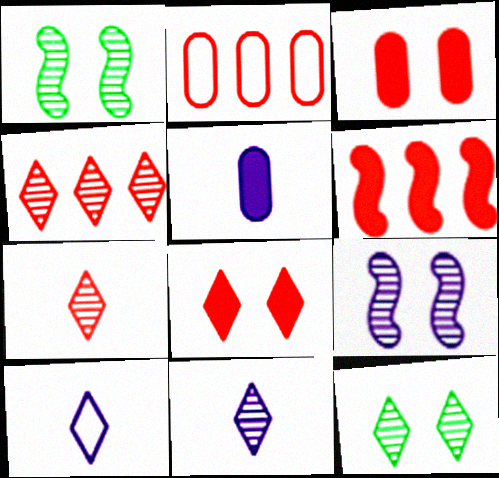[[2, 4, 6], 
[4, 11, 12]]